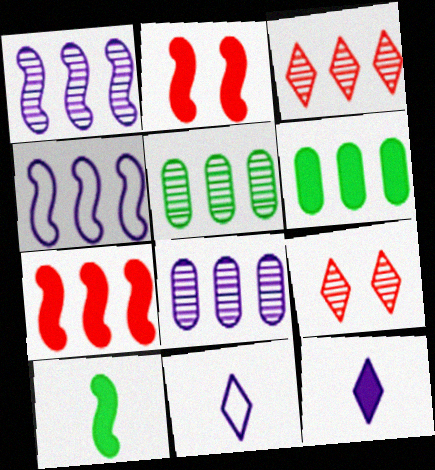[[1, 3, 5], 
[2, 5, 11], 
[2, 6, 12], 
[3, 4, 6]]